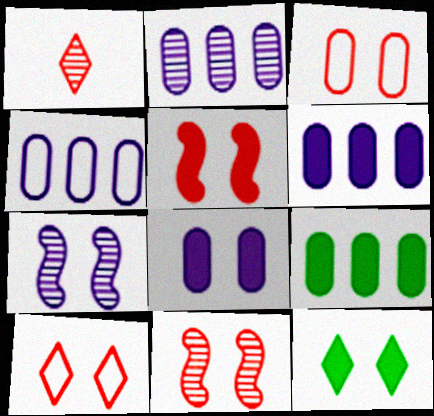[[2, 4, 6], 
[3, 7, 12], 
[5, 8, 12]]